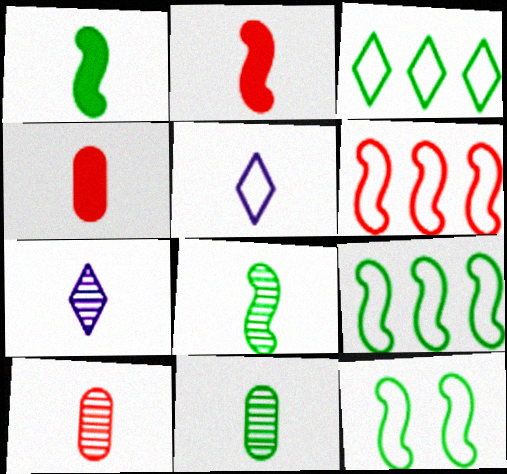[[1, 5, 10], 
[2, 5, 11], 
[4, 5, 8], 
[7, 8, 10]]